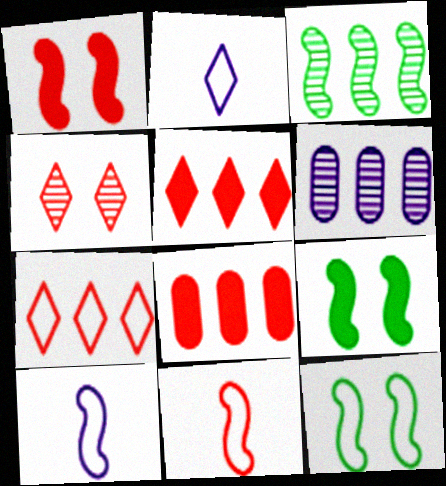[[1, 3, 10], 
[4, 8, 11]]